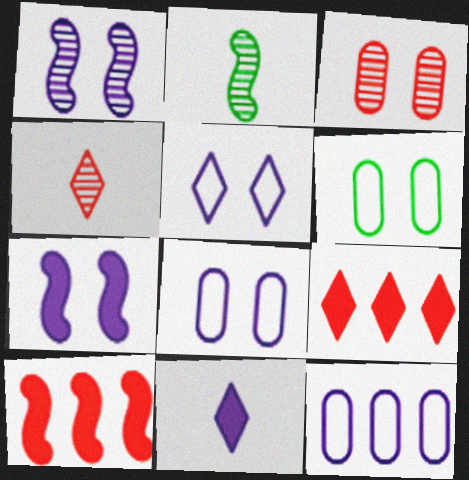[[1, 11, 12], 
[2, 8, 9]]